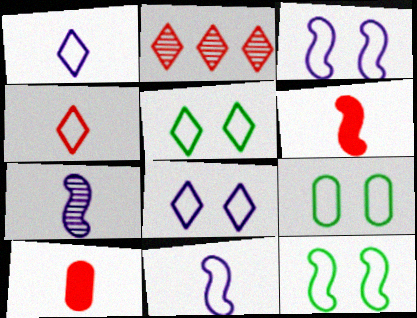[[5, 9, 12]]